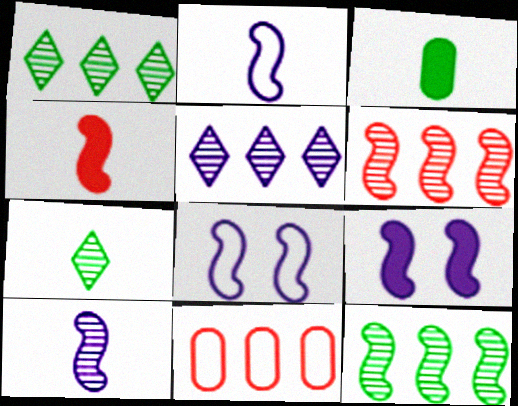[[4, 8, 12], 
[7, 9, 11]]